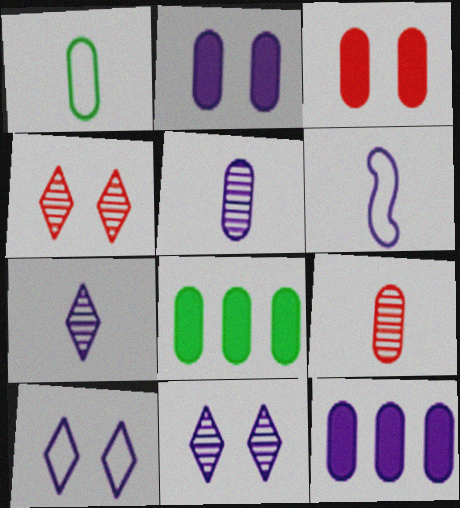[[4, 6, 8], 
[6, 11, 12]]